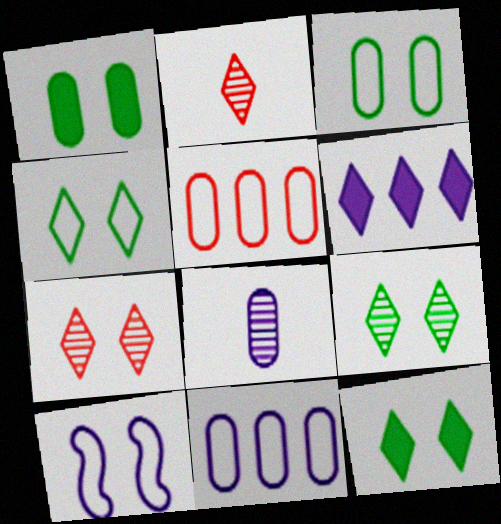[[1, 5, 8], 
[1, 7, 10], 
[2, 4, 6], 
[4, 9, 12], 
[6, 8, 10]]